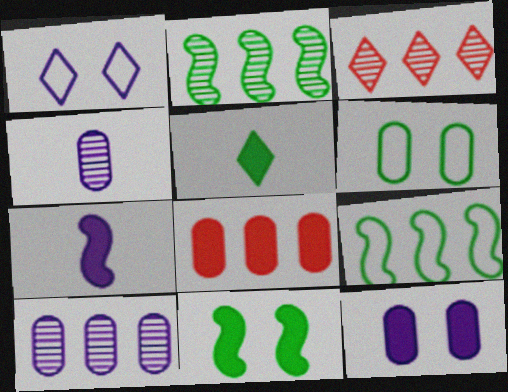[[1, 3, 5], 
[1, 7, 10], 
[2, 3, 10], 
[2, 5, 6], 
[3, 6, 7], 
[4, 6, 8]]